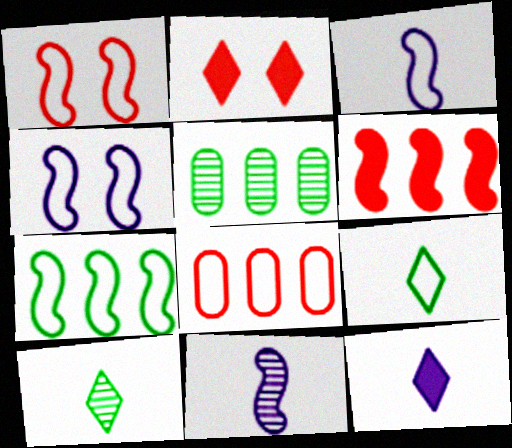[[1, 3, 7], 
[1, 5, 12], 
[2, 3, 5], 
[4, 8, 9]]